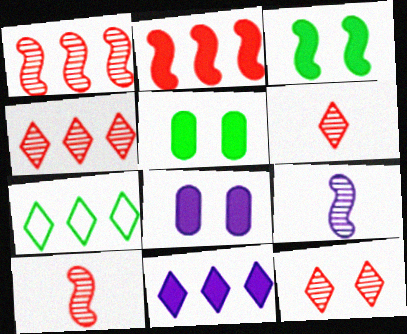[[4, 6, 12], 
[4, 7, 11], 
[7, 8, 10]]